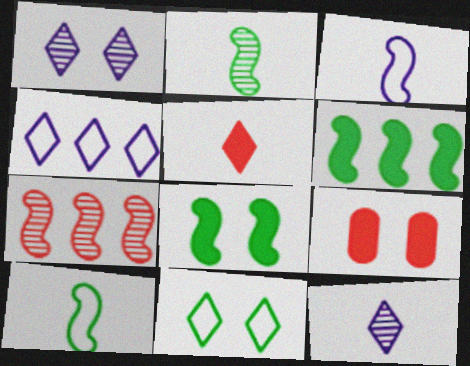[[2, 4, 9], 
[3, 7, 8]]